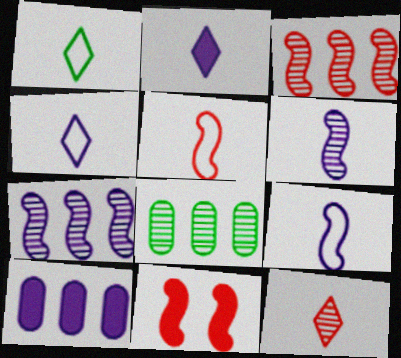[[1, 2, 12], 
[3, 5, 11], 
[4, 8, 11]]